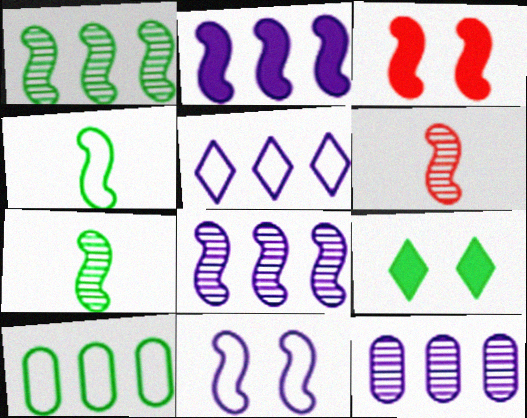[[2, 5, 12], 
[3, 4, 8], 
[7, 9, 10]]